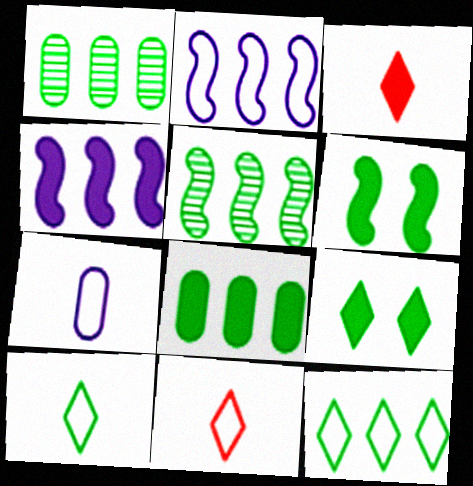[[1, 6, 10], 
[5, 8, 12]]